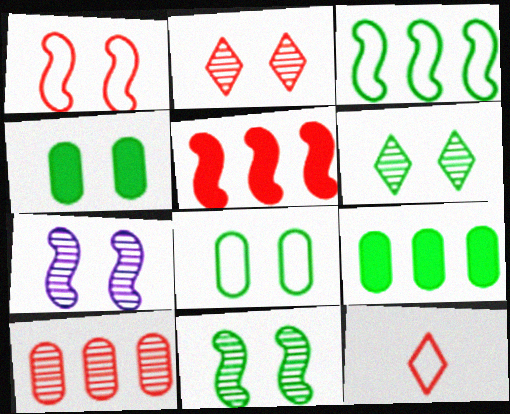[[7, 9, 12]]